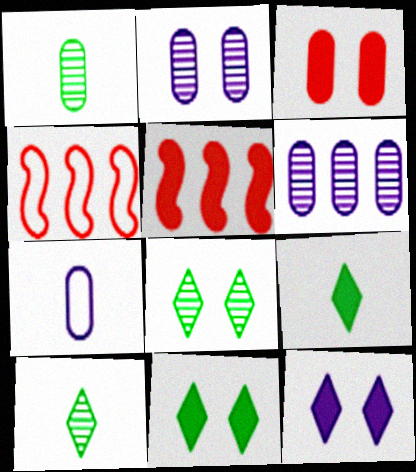[[1, 4, 12], 
[2, 4, 9], 
[5, 7, 8]]